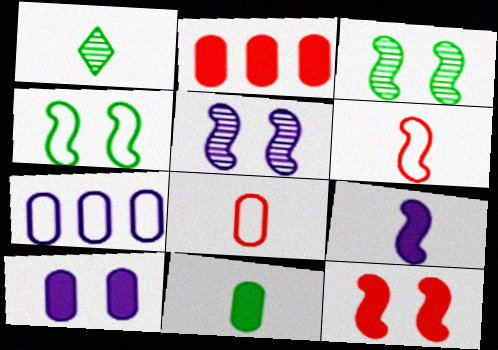[[1, 7, 12], 
[1, 8, 9], 
[2, 10, 11], 
[4, 5, 12]]